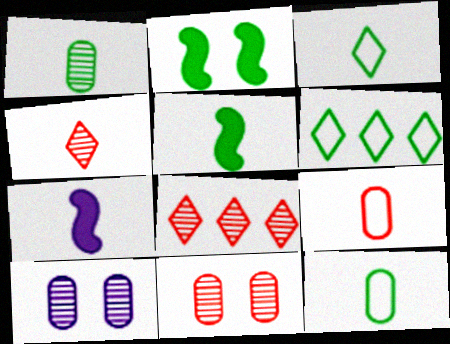[[1, 2, 6], 
[1, 3, 5], 
[4, 7, 12], 
[6, 7, 11]]